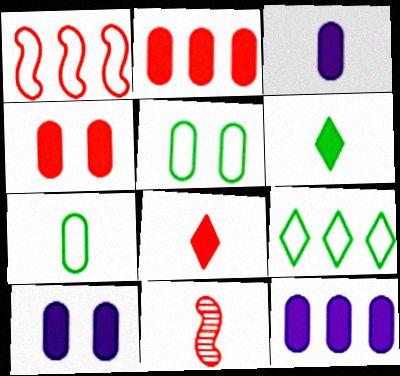[[3, 10, 12], 
[9, 10, 11]]